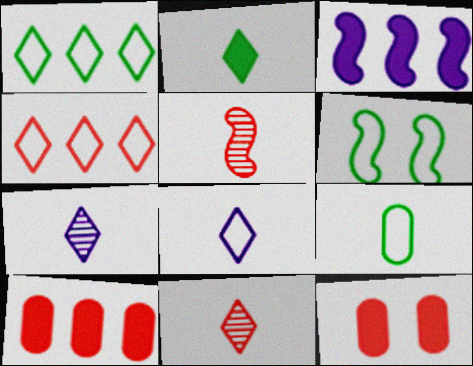[[1, 6, 9], 
[2, 3, 12], 
[2, 8, 11], 
[3, 5, 6], 
[4, 5, 12], 
[6, 7, 10]]